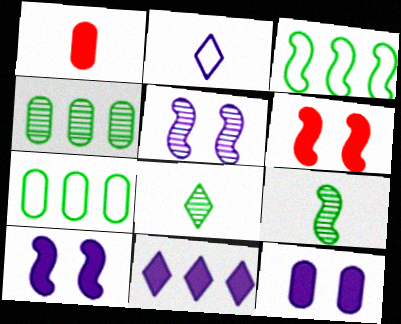[[1, 2, 9], 
[2, 4, 6]]